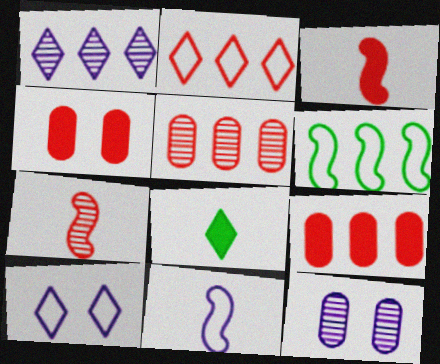[[1, 6, 9], 
[2, 4, 7]]